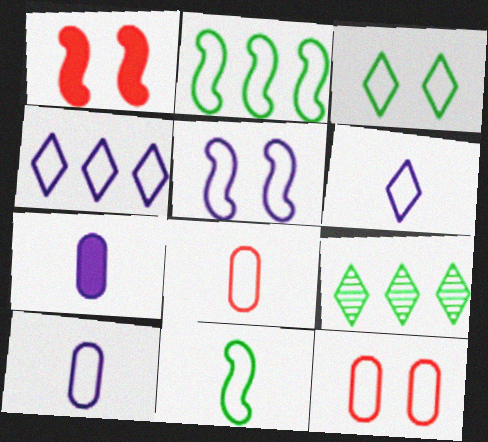[[1, 9, 10], 
[2, 6, 12], 
[3, 5, 12], 
[4, 5, 10], 
[4, 11, 12], 
[6, 8, 11]]